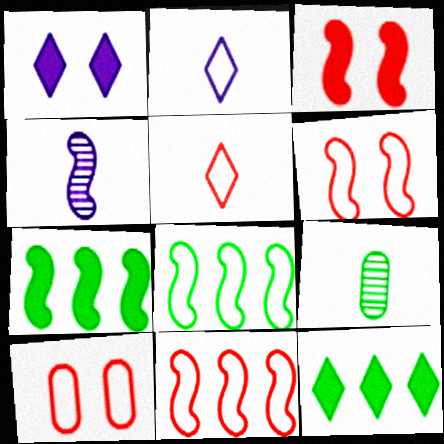[[1, 9, 11], 
[2, 8, 10], 
[3, 4, 8], 
[4, 6, 7], 
[4, 10, 12], 
[5, 10, 11]]